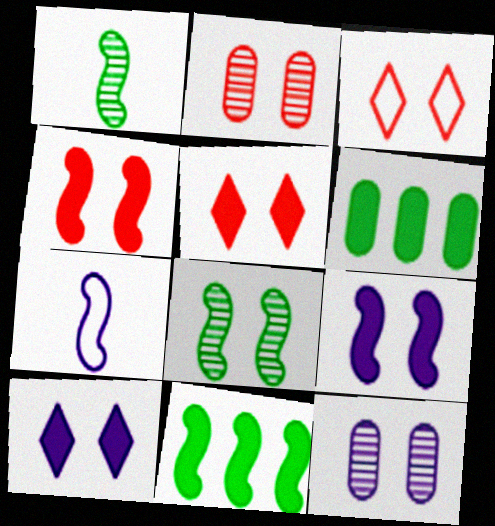[[2, 3, 4]]